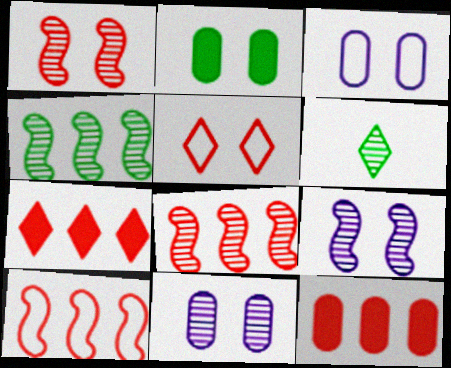[[2, 5, 9], 
[6, 8, 11]]